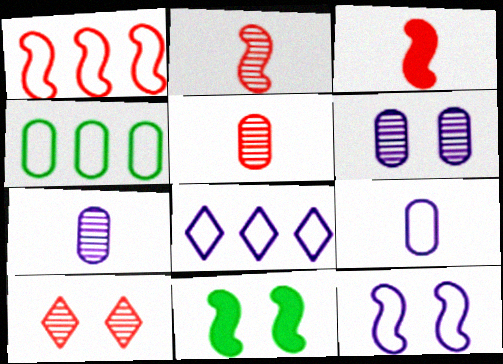[[1, 4, 8], 
[5, 8, 11], 
[8, 9, 12]]